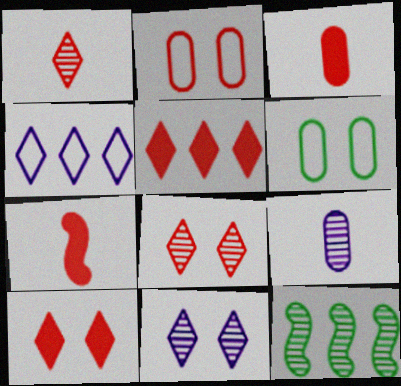[[8, 9, 12]]